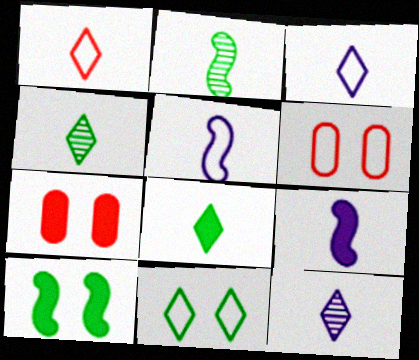[[1, 8, 12]]